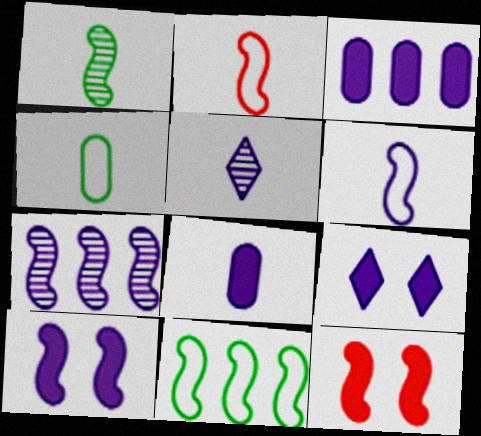[[5, 6, 8], 
[6, 7, 10]]